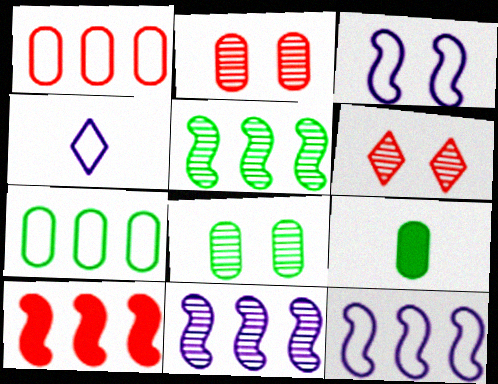[[4, 8, 10], 
[5, 10, 12], 
[6, 9, 12], 
[7, 8, 9]]